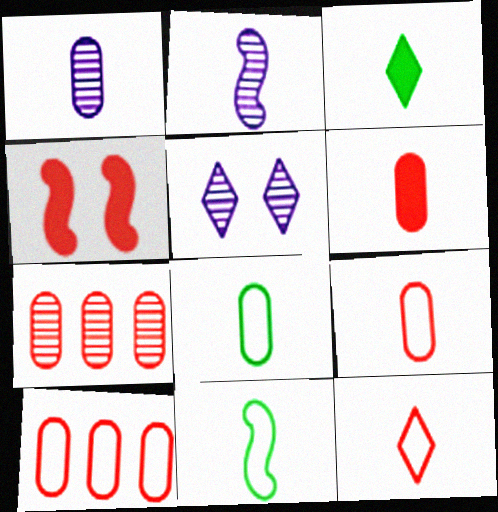[[1, 6, 8], 
[2, 3, 9], 
[4, 7, 12]]